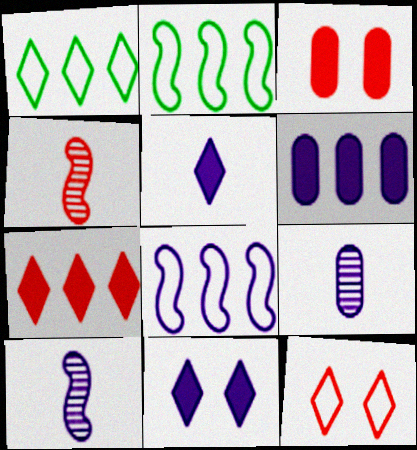[[1, 3, 10], 
[8, 9, 11]]